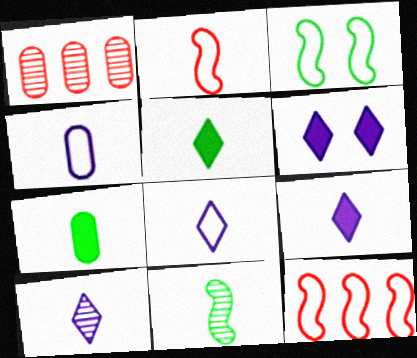[[1, 3, 9], 
[2, 7, 10], 
[8, 9, 10]]